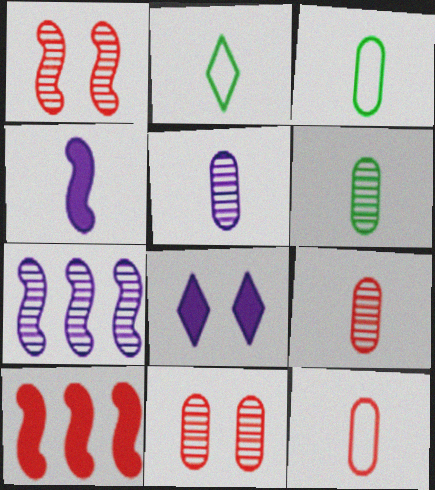[[2, 4, 9], 
[5, 6, 9]]